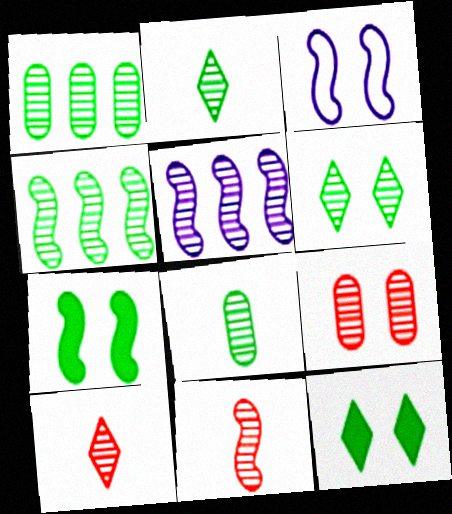[[2, 5, 9], 
[3, 9, 12], 
[4, 6, 8]]